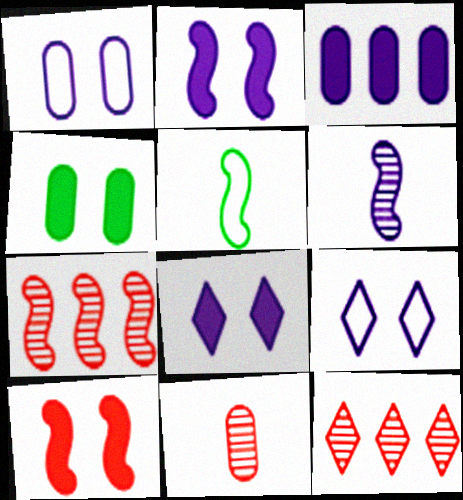[[2, 5, 7], 
[3, 6, 9], 
[4, 8, 10]]